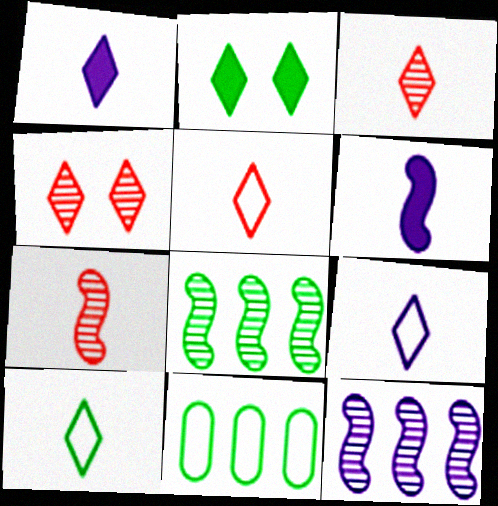[[1, 3, 10], 
[4, 6, 11], 
[5, 9, 10]]